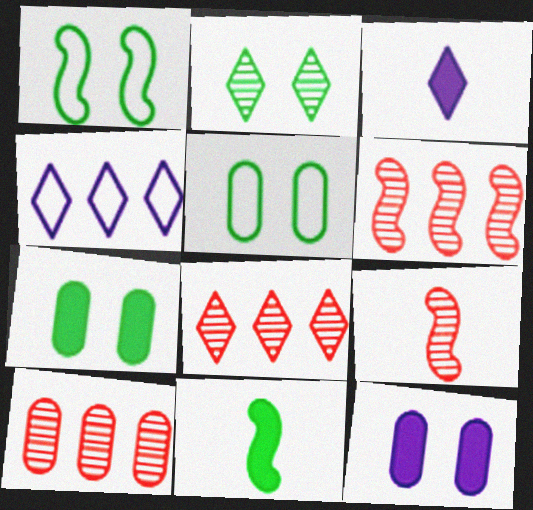[[1, 2, 7], 
[1, 3, 10], 
[3, 5, 6], 
[4, 7, 9], 
[6, 8, 10]]